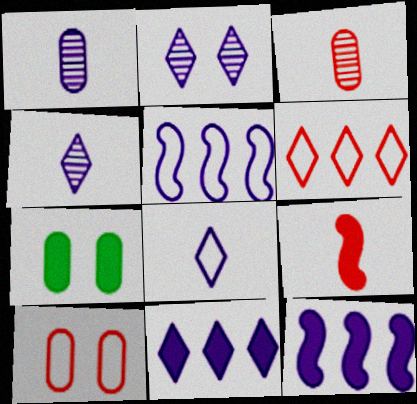[[2, 8, 11], 
[7, 9, 11]]